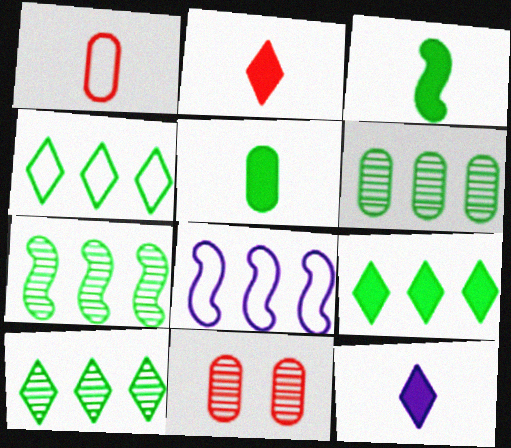[[4, 9, 10], 
[6, 7, 10]]